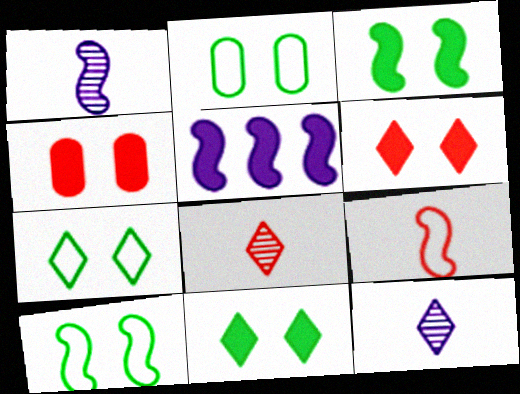[[2, 5, 8], 
[2, 7, 10]]